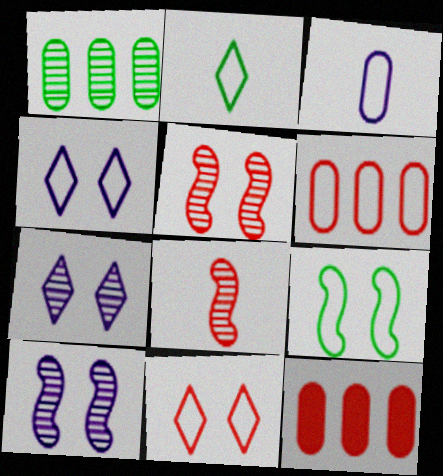[[1, 7, 8], 
[2, 10, 12], 
[8, 11, 12]]